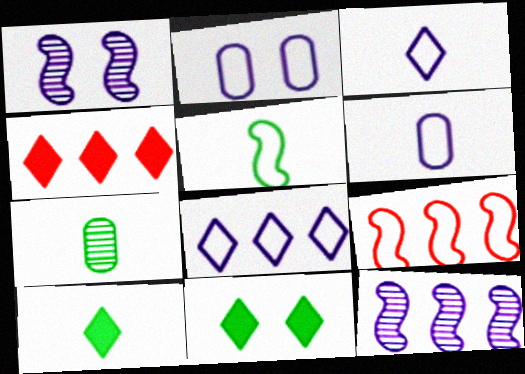[[5, 7, 10]]